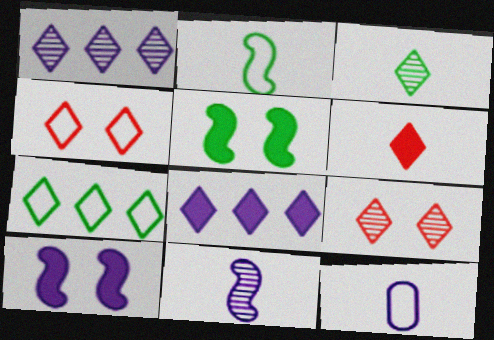[[1, 3, 9], 
[1, 10, 12], 
[3, 4, 8]]